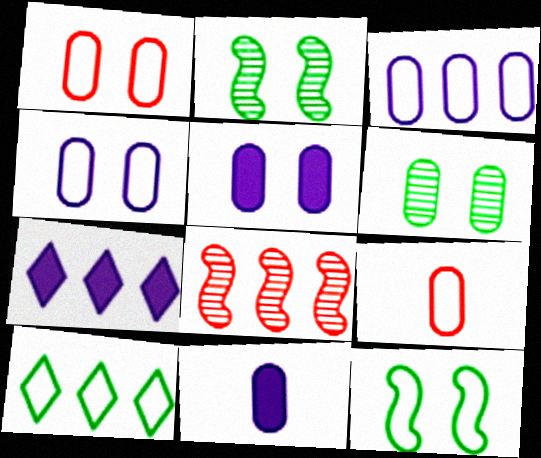[[1, 5, 6], 
[2, 7, 9]]